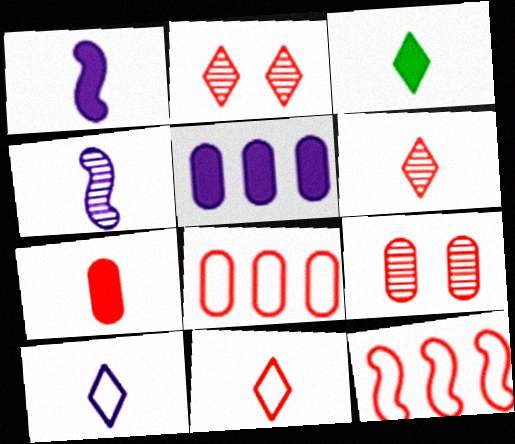[[1, 3, 7], 
[2, 7, 12], 
[3, 6, 10], 
[7, 8, 9]]